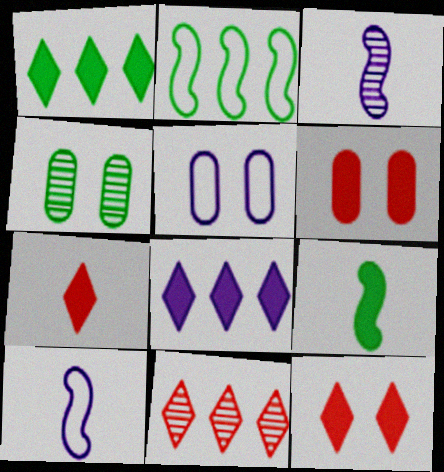[[3, 4, 11], 
[3, 5, 8], 
[4, 5, 6], 
[5, 9, 11], 
[6, 8, 9]]